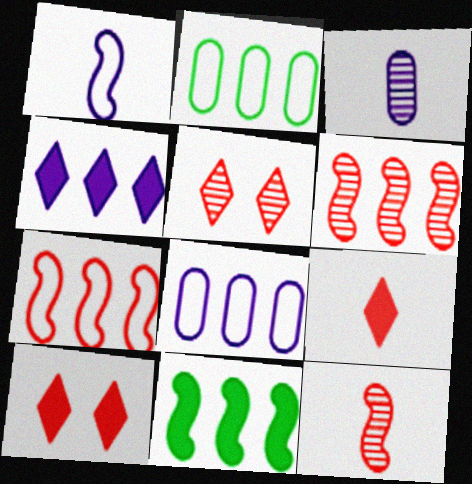[[2, 4, 6]]